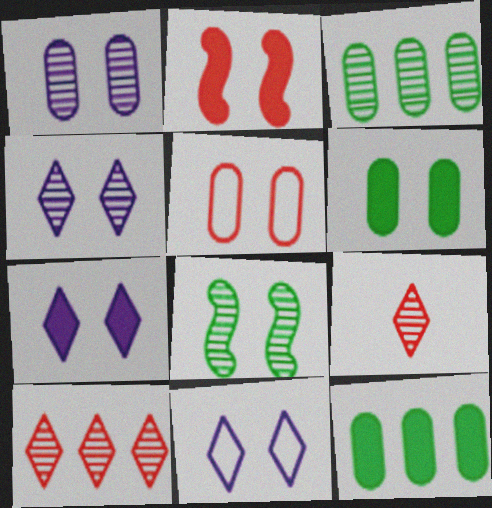[[1, 5, 6], 
[2, 6, 7], 
[4, 7, 11], 
[5, 7, 8]]